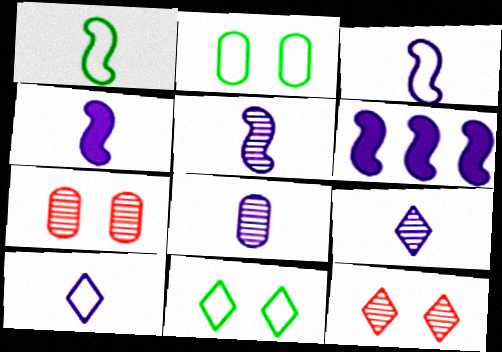[[3, 4, 5], 
[4, 8, 10], 
[5, 8, 9]]